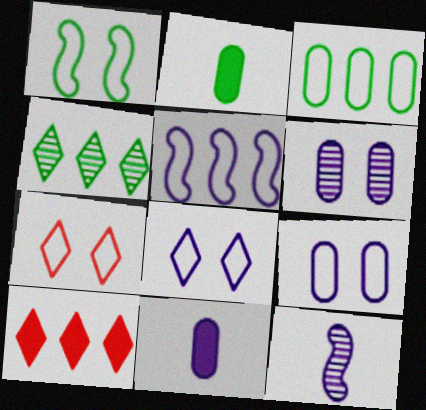[[1, 2, 4], 
[1, 7, 9]]